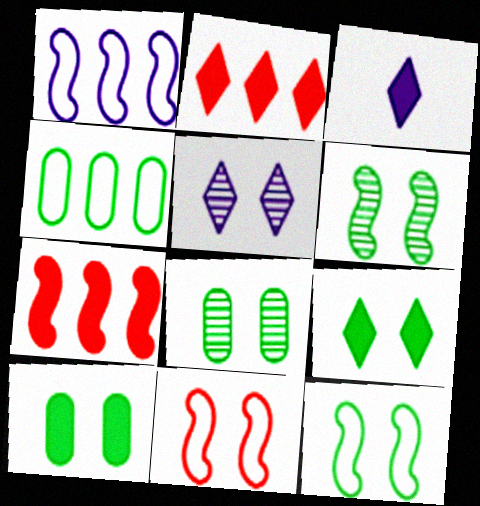[[2, 3, 9], 
[3, 7, 10], 
[5, 10, 11], 
[8, 9, 12]]